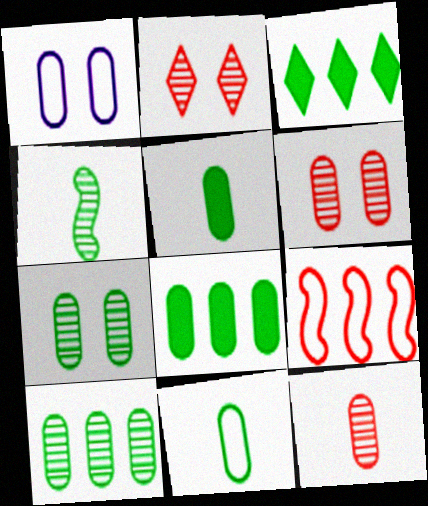[[1, 8, 12], 
[7, 8, 11]]